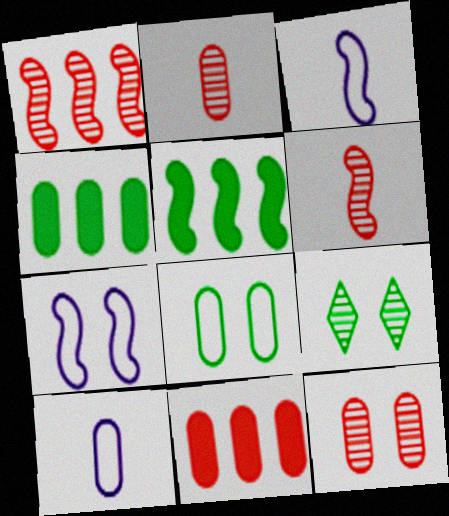[[3, 9, 11], 
[4, 10, 12], 
[5, 6, 7]]